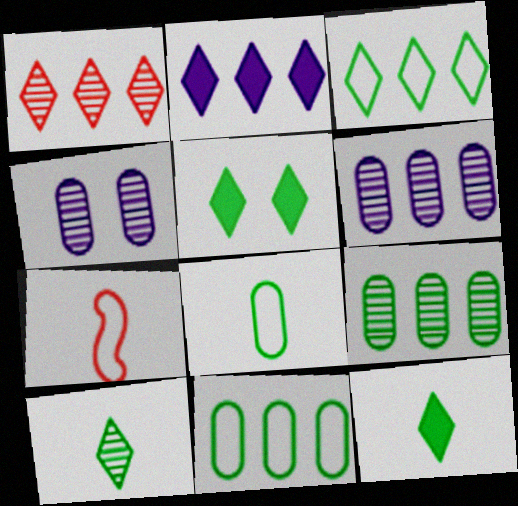[[1, 2, 3], 
[3, 5, 10], 
[5, 6, 7]]